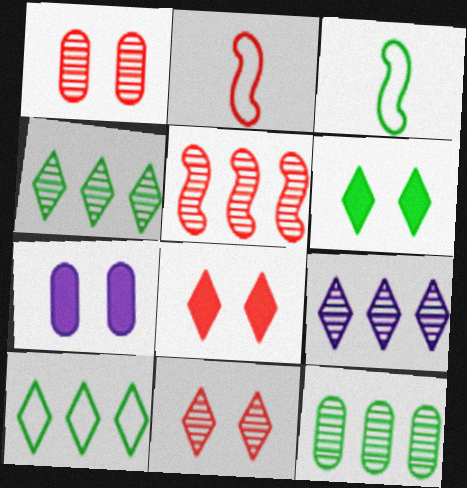[[2, 4, 7], 
[3, 6, 12], 
[5, 9, 12]]